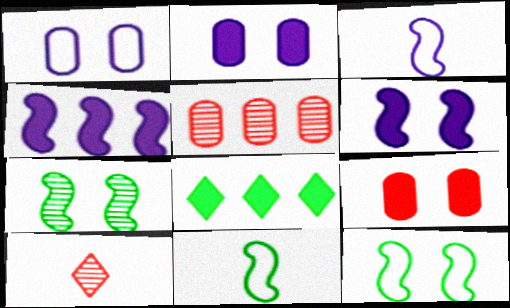[]